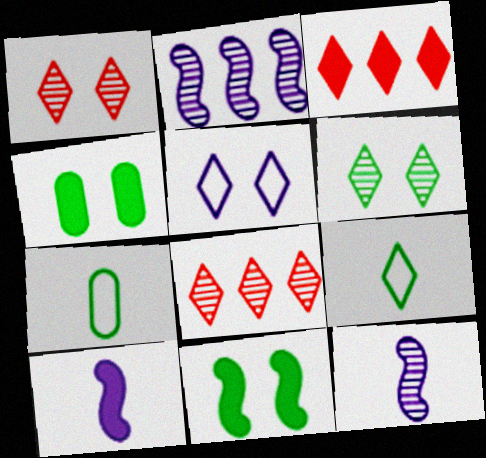[[3, 4, 10]]